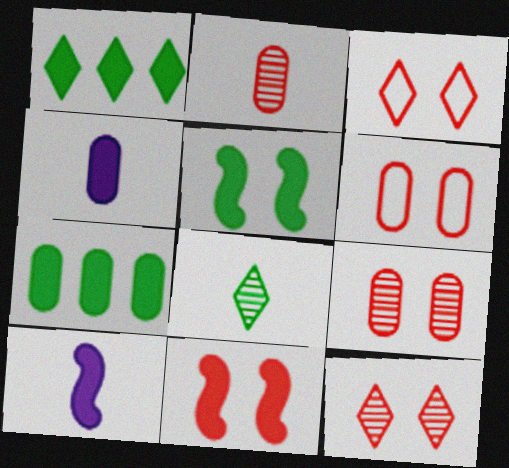[[1, 4, 11], 
[3, 9, 11], 
[6, 11, 12]]